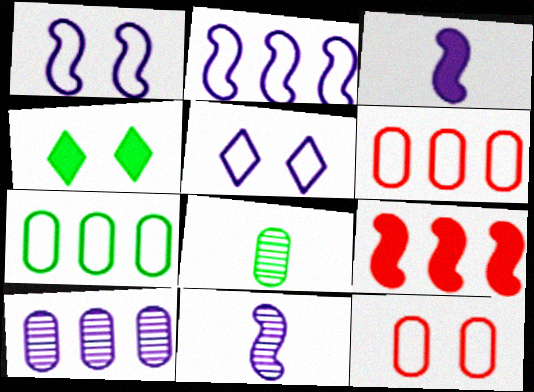[[3, 5, 10], 
[4, 6, 11], 
[5, 8, 9]]